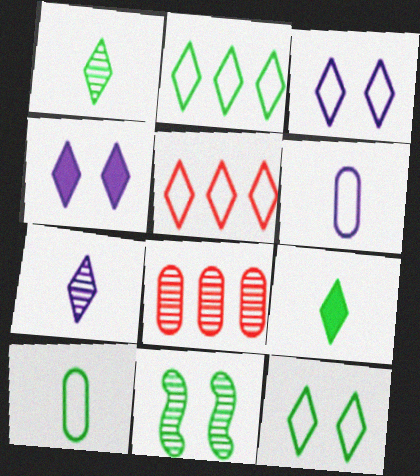[[1, 4, 5], 
[7, 8, 11]]